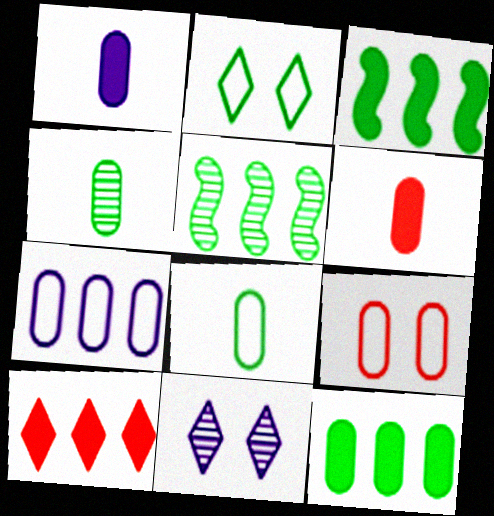[[2, 3, 4], 
[5, 7, 10], 
[7, 8, 9]]